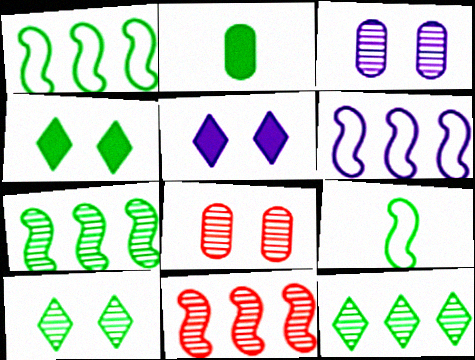[[1, 2, 10]]